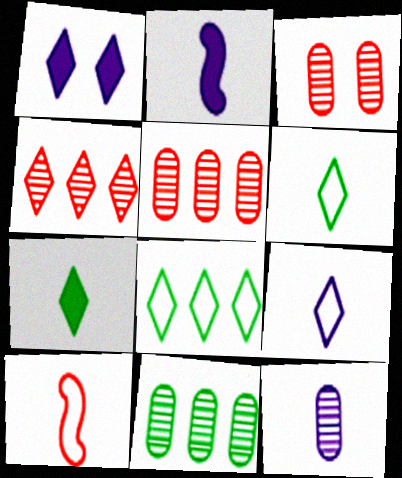[[1, 4, 6], 
[1, 10, 11], 
[2, 3, 8], 
[2, 9, 12], 
[3, 11, 12], 
[7, 10, 12]]